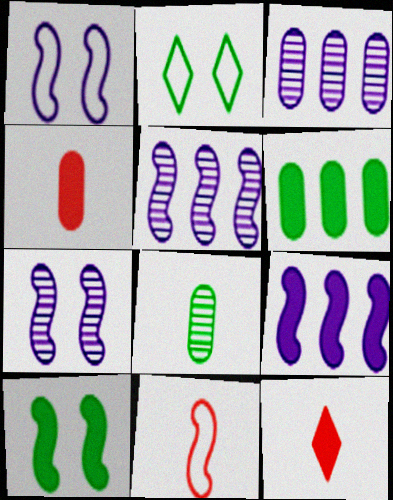[[2, 4, 5], 
[5, 10, 11]]